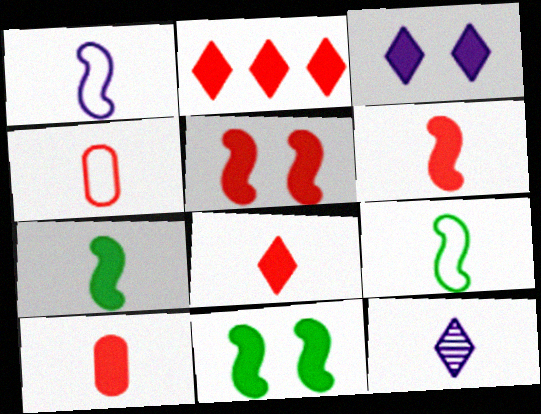[[2, 5, 10], 
[4, 7, 12], 
[6, 8, 10], 
[9, 10, 12]]